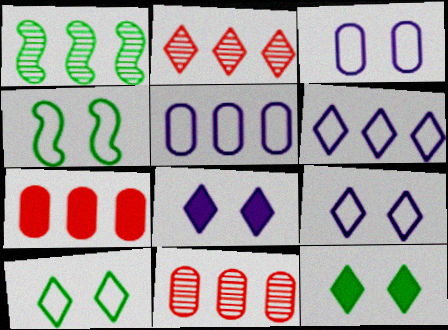[[1, 6, 7]]